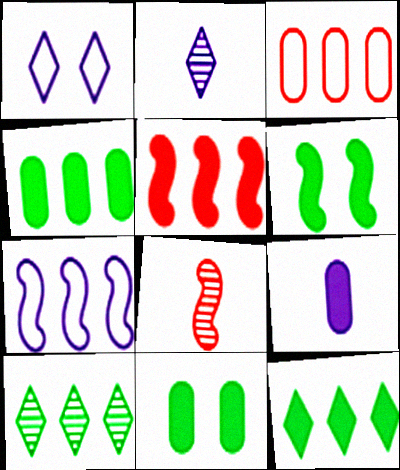[[1, 4, 8], 
[2, 3, 6], 
[6, 7, 8]]